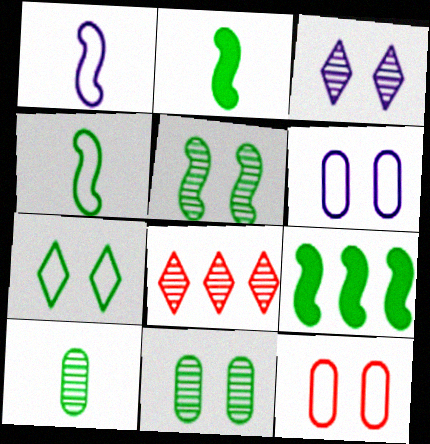[[2, 6, 8], 
[4, 5, 9], 
[7, 9, 10]]